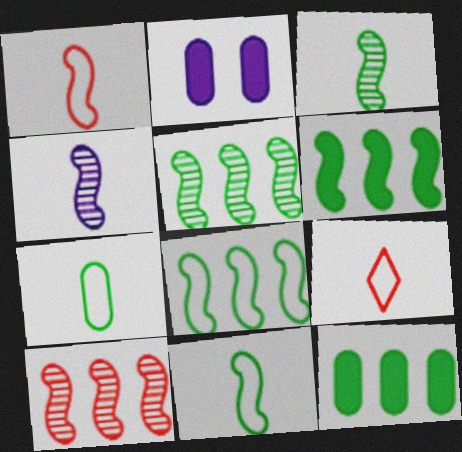[[2, 5, 9], 
[5, 6, 8]]